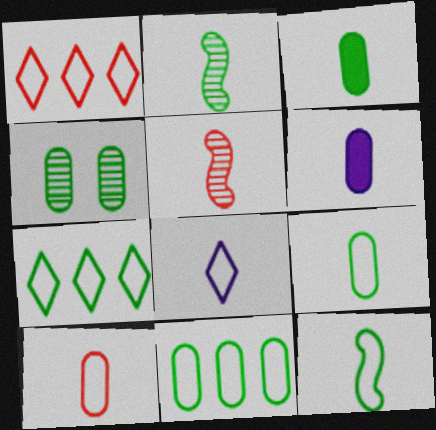[[3, 4, 11], 
[3, 5, 8], 
[8, 10, 12]]